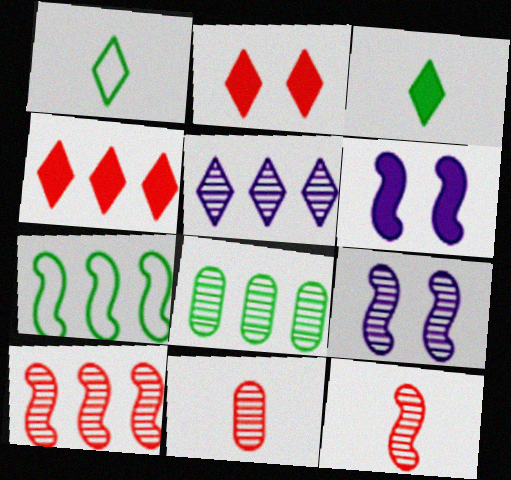[[1, 2, 5], 
[5, 8, 10], 
[6, 7, 12]]